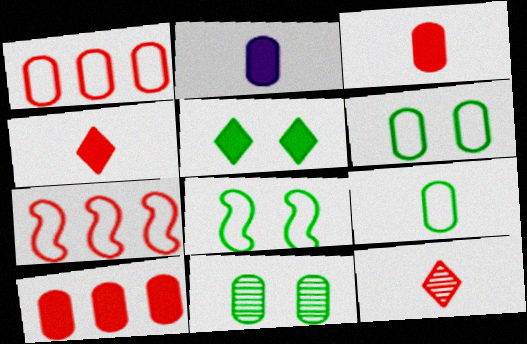[[1, 2, 11], 
[5, 8, 11]]